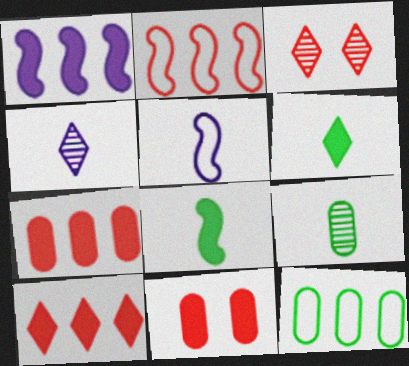[[1, 6, 11]]